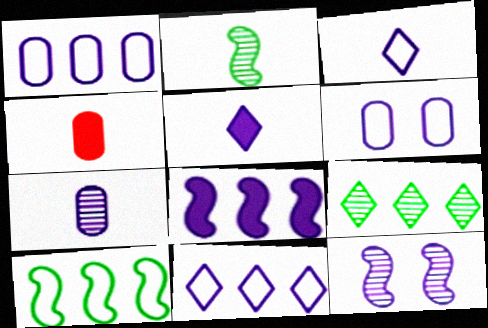[[1, 5, 12], 
[2, 3, 4]]